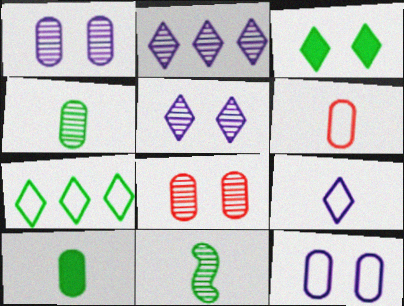[[2, 8, 11]]